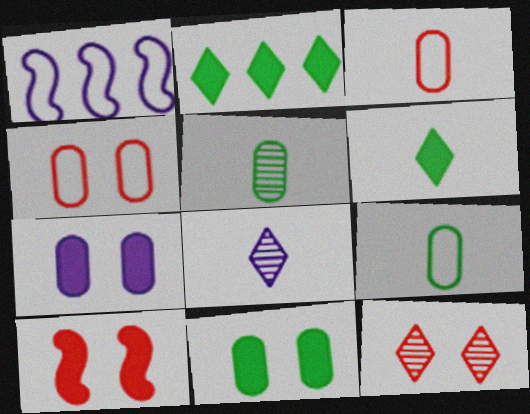[[1, 7, 8], 
[4, 10, 12]]